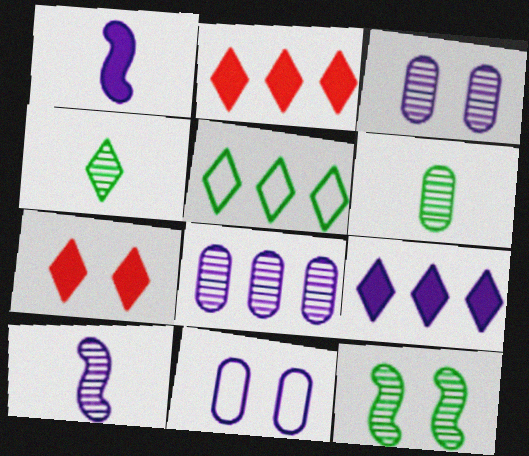[[7, 11, 12], 
[9, 10, 11]]